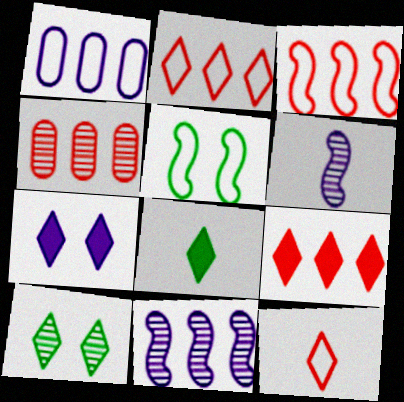[[1, 5, 12], 
[1, 6, 7], 
[3, 4, 9], 
[4, 6, 10], 
[7, 8, 9]]